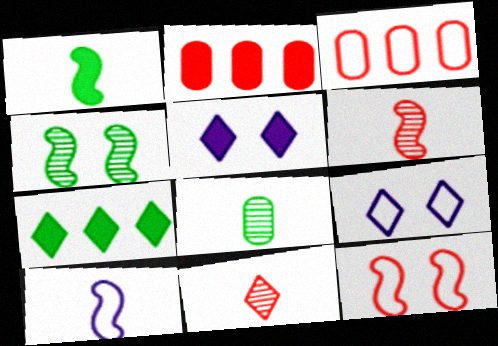[[1, 2, 5], 
[1, 6, 10], 
[2, 11, 12], 
[7, 9, 11]]